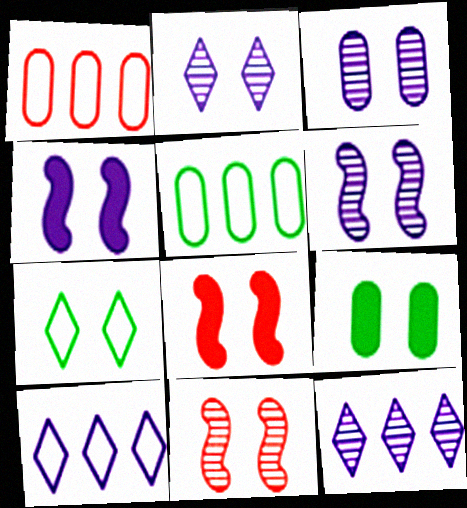[[2, 3, 6], 
[3, 7, 8]]